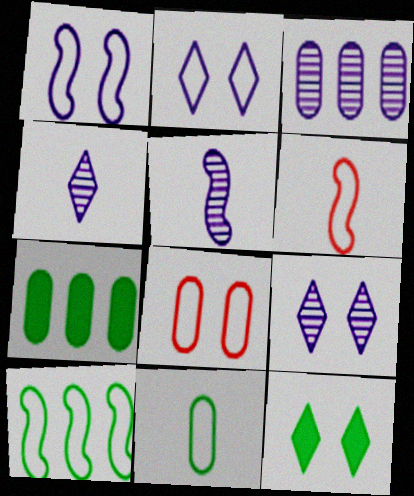[[1, 6, 10], 
[3, 5, 9], 
[3, 6, 12], 
[6, 7, 9]]